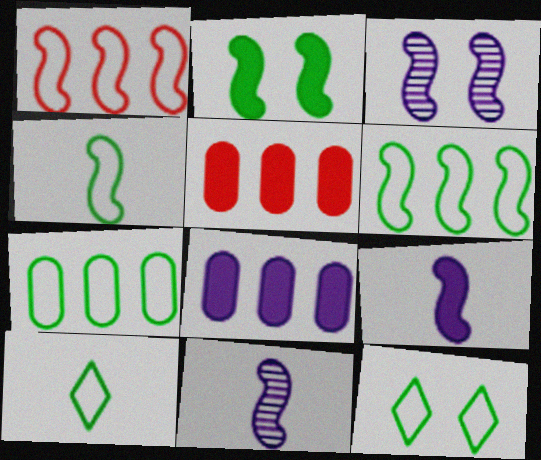[[1, 2, 11], 
[3, 5, 10], 
[4, 7, 12], 
[5, 11, 12]]